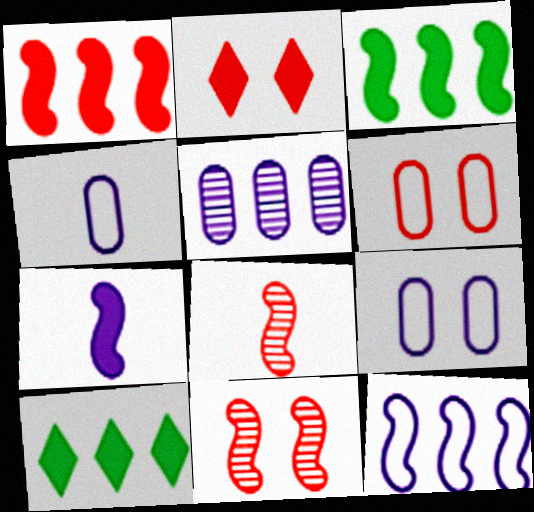[[2, 6, 11], 
[4, 10, 11], 
[8, 9, 10]]